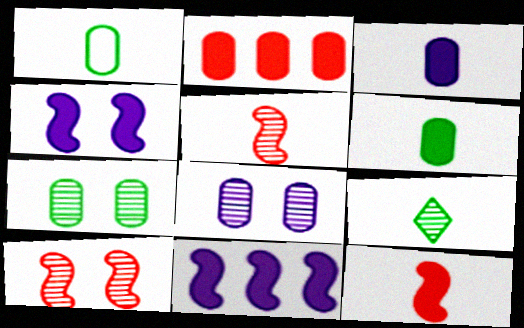[[1, 2, 8]]